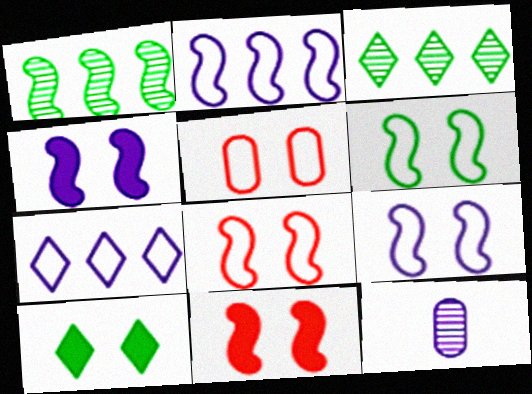[[4, 7, 12], 
[6, 8, 9]]